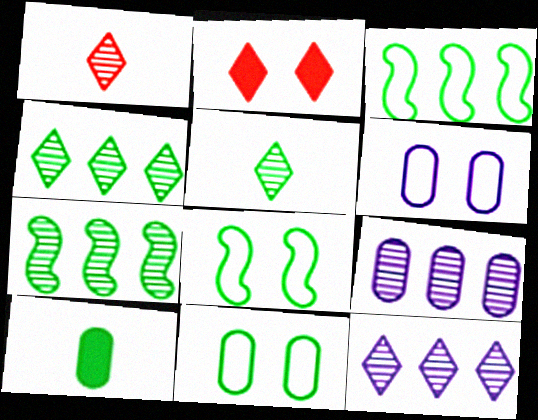[[4, 8, 10]]